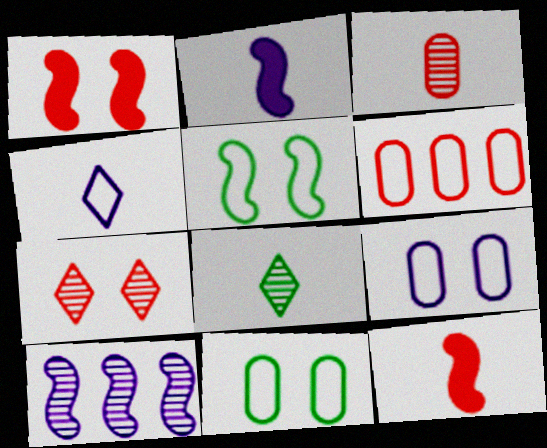[[4, 5, 6], 
[5, 10, 12], 
[6, 7, 12]]